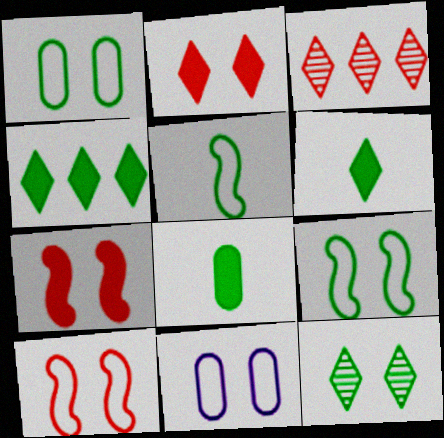[[7, 11, 12]]